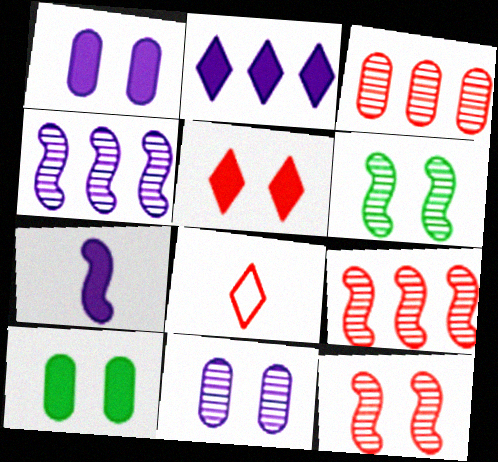[[1, 2, 7], 
[4, 8, 10]]